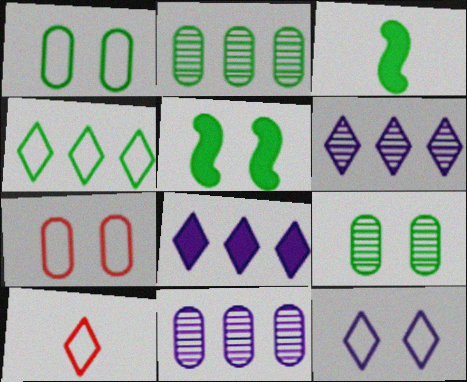[[3, 4, 9], 
[3, 6, 7], 
[4, 10, 12], 
[5, 10, 11]]